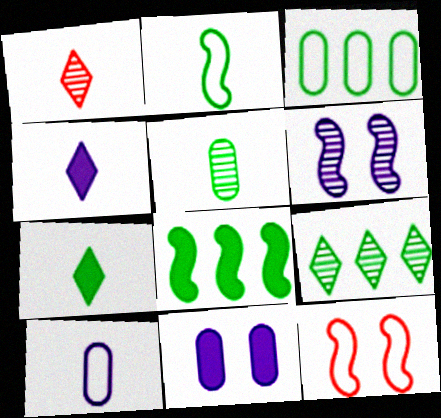[[2, 5, 7], 
[3, 8, 9]]